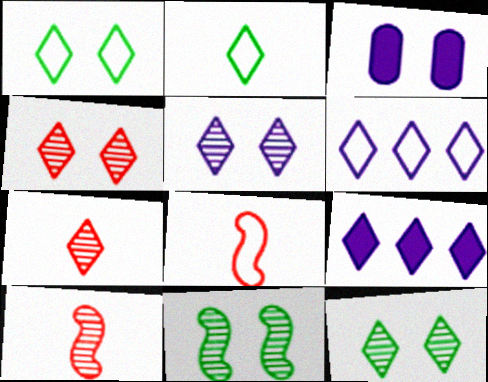[[1, 7, 9], 
[2, 4, 9], 
[4, 5, 12]]